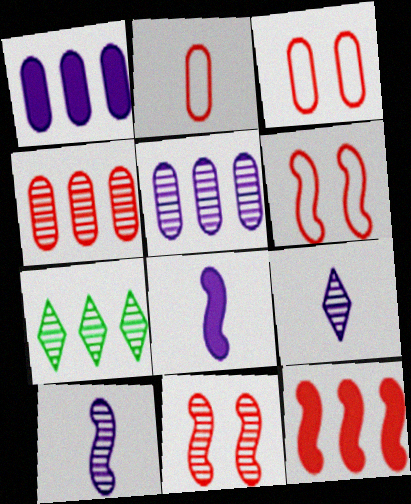[[3, 7, 8]]